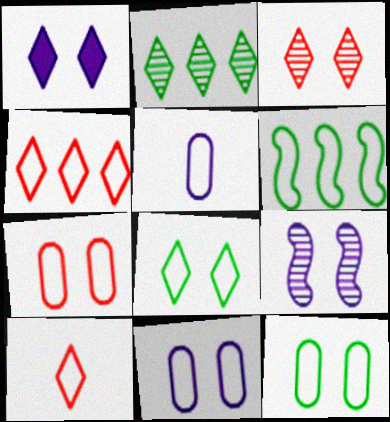[[1, 2, 10], 
[1, 3, 8], 
[1, 9, 11], 
[6, 10, 11], 
[7, 11, 12]]